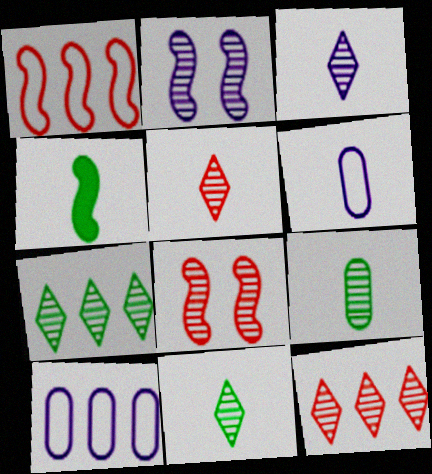[[1, 2, 4], 
[2, 9, 12], 
[3, 5, 11], 
[4, 5, 6]]